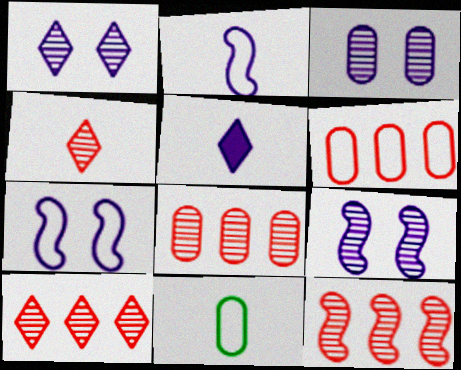[[1, 3, 9], 
[8, 10, 12]]